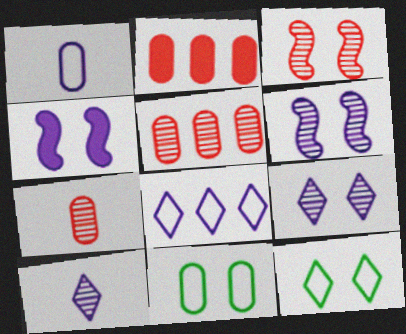[]